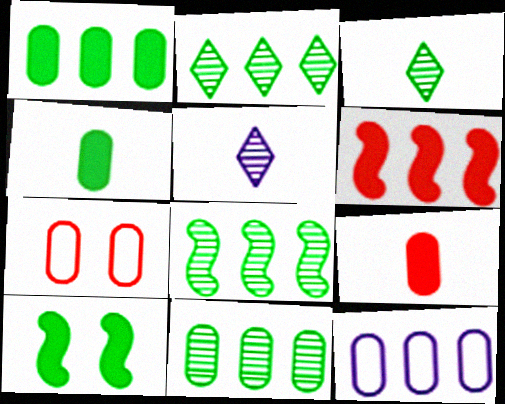[[2, 6, 12], 
[2, 8, 11]]